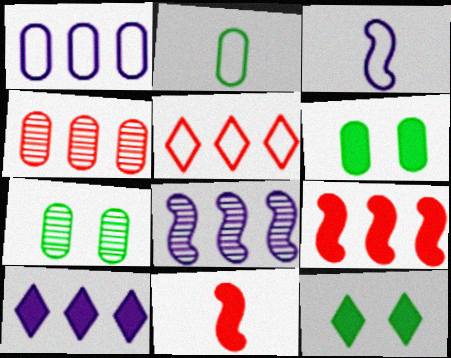[[1, 8, 10], 
[3, 4, 12], 
[4, 5, 9], 
[6, 10, 11]]